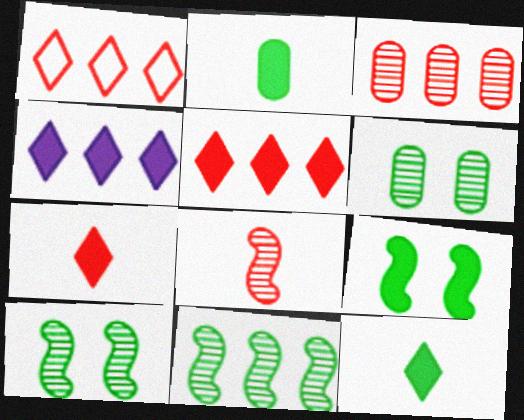[]